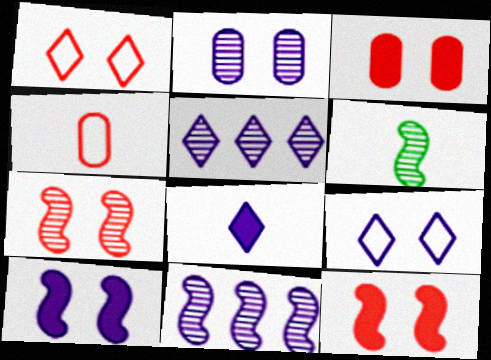[[1, 3, 7], 
[2, 9, 10], 
[4, 6, 8], 
[5, 8, 9], 
[6, 7, 11]]